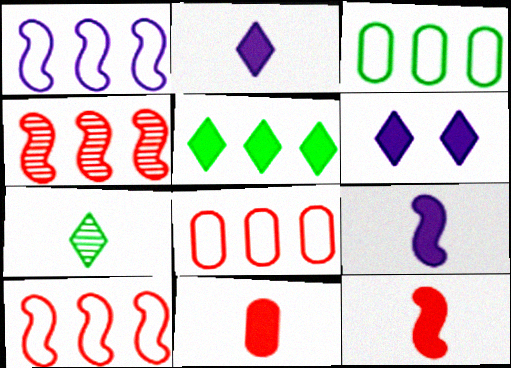[]